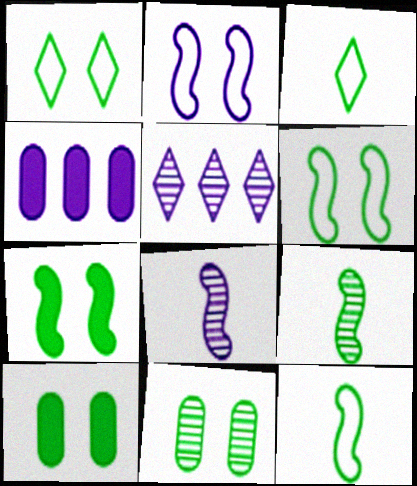[[1, 7, 11]]